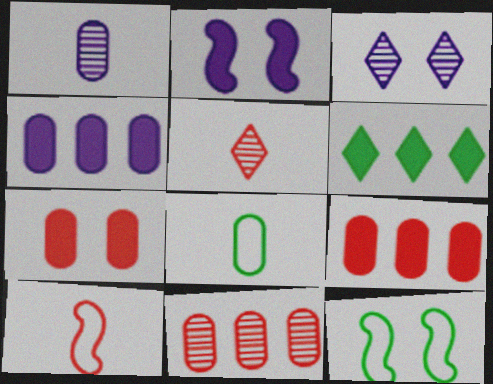[[3, 7, 12], 
[4, 5, 12]]